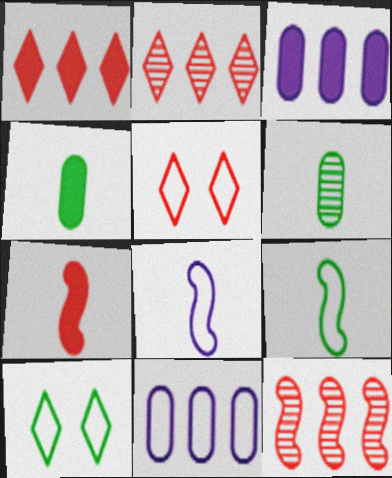[[5, 9, 11]]